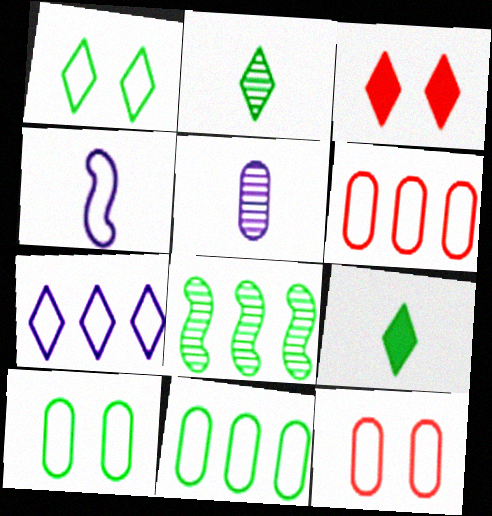[[1, 4, 6], 
[2, 3, 7], 
[8, 9, 10]]